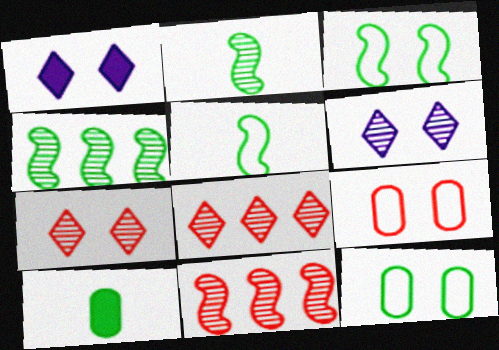[]